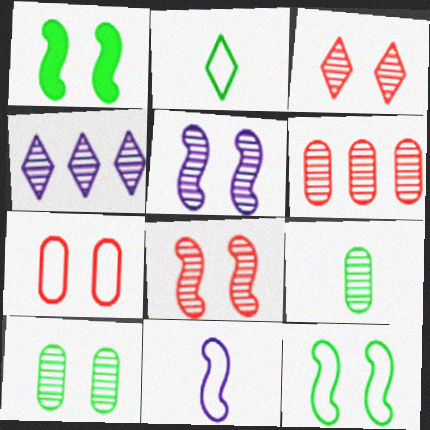[[3, 5, 10], 
[4, 8, 9]]